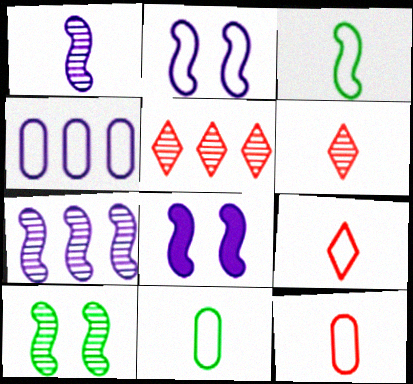[[5, 8, 11]]